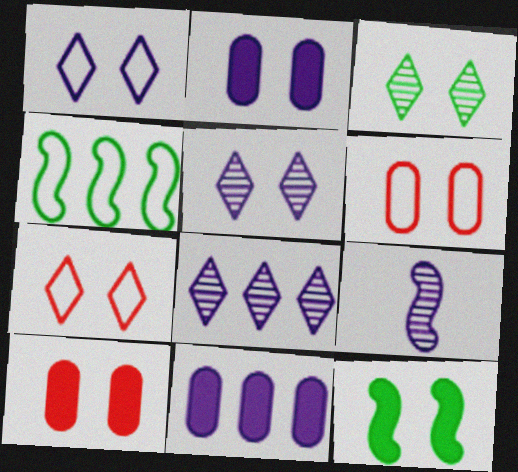[[1, 9, 11], 
[5, 6, 12]]